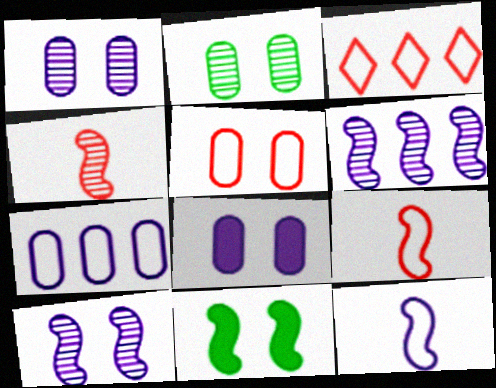[[2, 5, 8], 
[3, 5, 9], 
[6, 9, 11]]